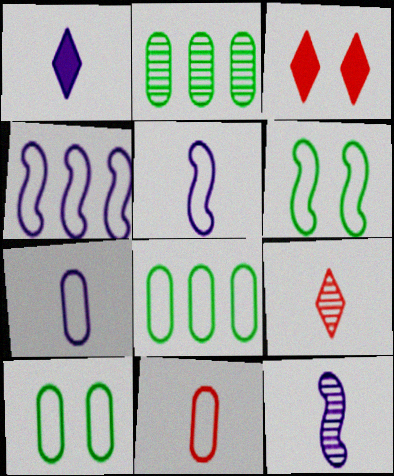[[1, 7, 12], 
[2, 3, 5], 
[3, 8, 12]]